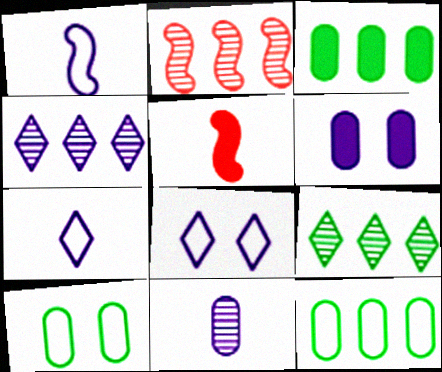[[1, 4, 6], 
[4, 5, 10]]